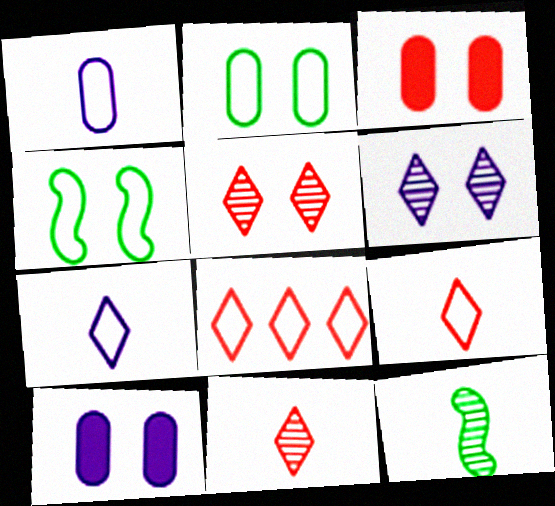[[1, 4, 8], 
[3, 4, 6], 
[4, 5, 10], 
[8, 10, 12]]